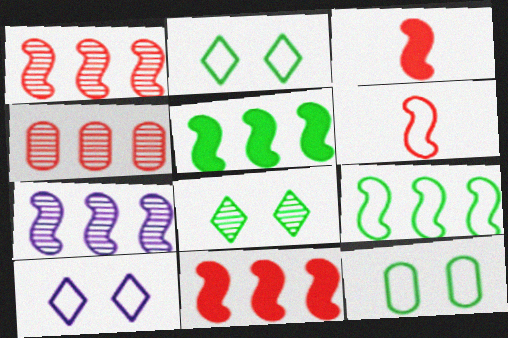[[7, 9, 11]]